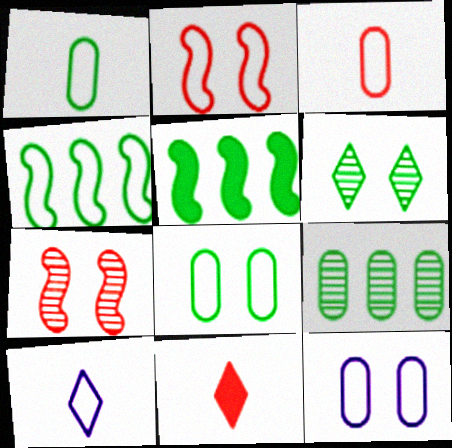[[1, 5, 6]]